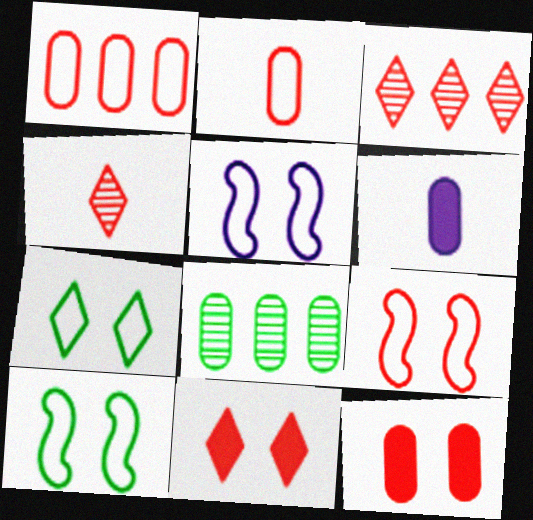[[3, 6, 10], 
[5, 9, 10]]